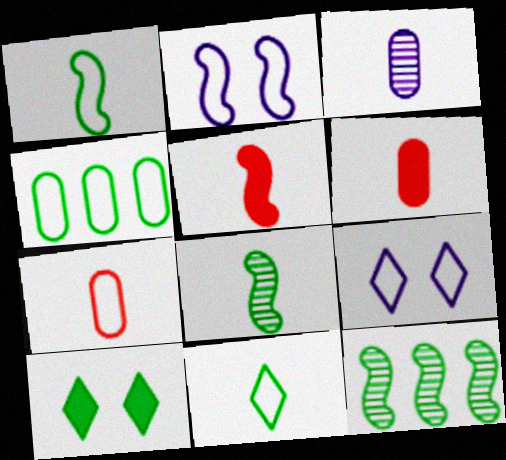[[2, 5, 12], 
[3, 5, 11], 
[4, 8, 10], 
[6, 9, 12]]